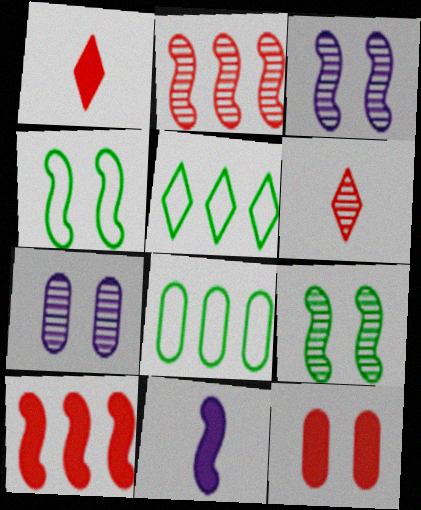[[1, 3, 8], 
[1, 10, 12], 
[2, 4, 11]]